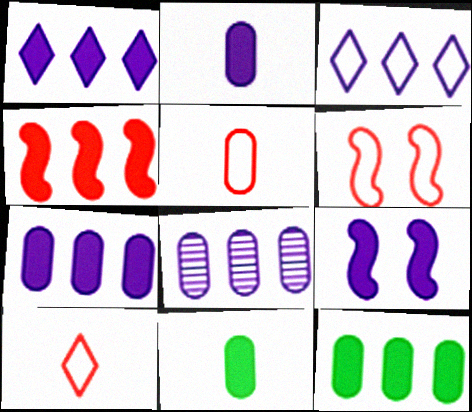[[1, 2, 9], 
[1, 4, 12]]